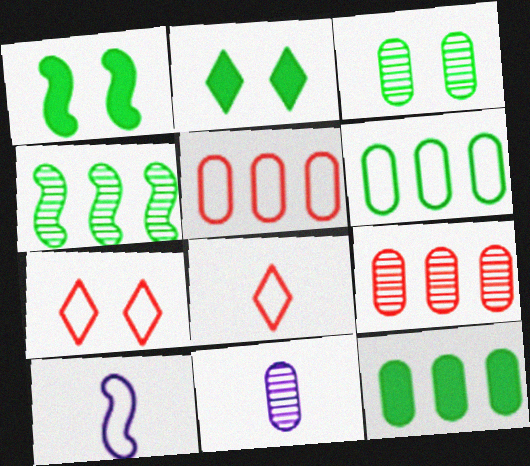[[2, 9, 10], 
[3, 9, 11], 
[6, 7, 10]]